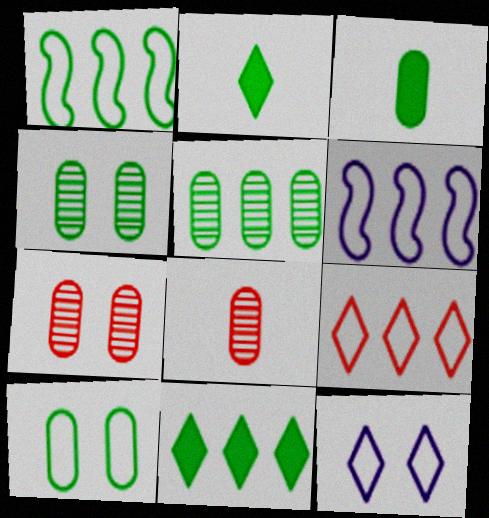[[1, 2, 4], 
[1, 5, 11], 
[2, 6, 7], 
[3, 5, 10]]